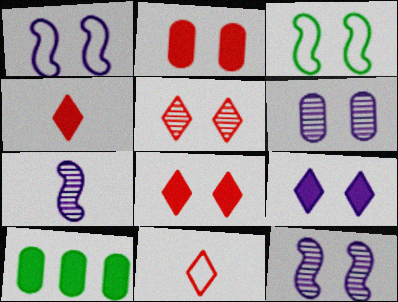[[1, 6, 9], 
[3, 6, 8], 
[10, 11, 12]]